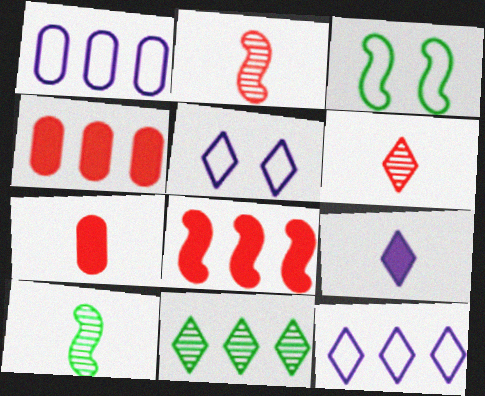[[1, 8, 11], 
[4, 5, 10]]